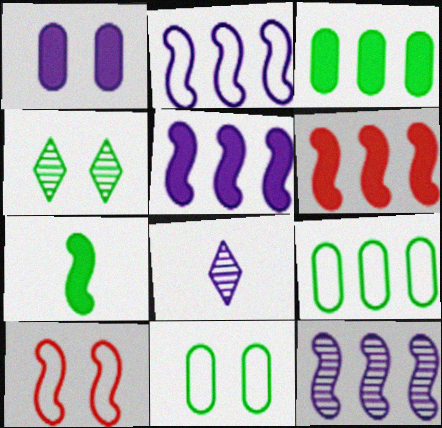[[1, 2, 8], 
[1, 4, 10], 
[2, 5, 12], 
[3, 8, 10], 
[4, 7, 9], 
[6, 8, 11], 
[7, 10, 12]]